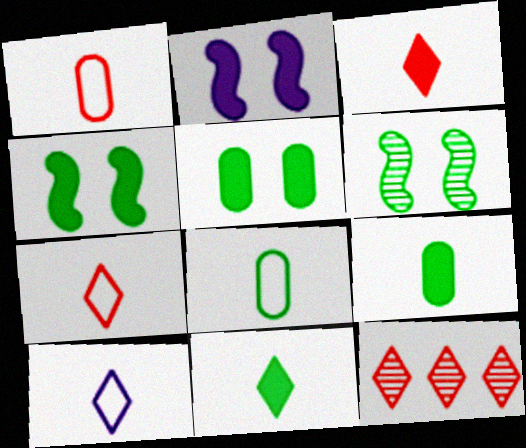[[2, 8, 12]]